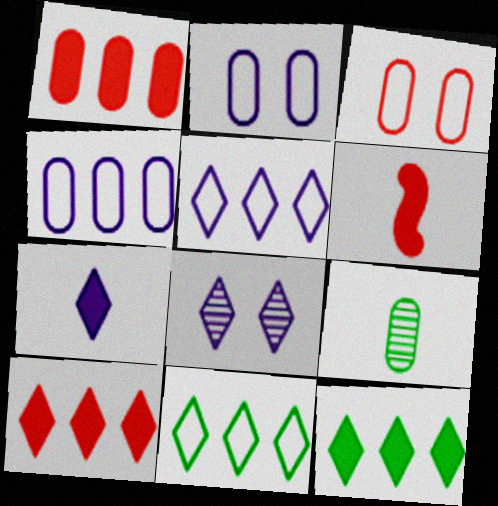[[1, 2, 9], 
[5, 7, 8]]